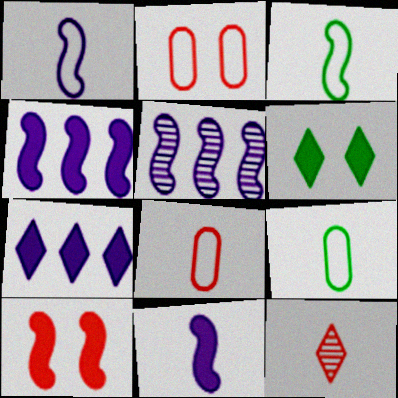[[3, 5, 10], 
[5, 6, 8], 
[9, 11, 12]]